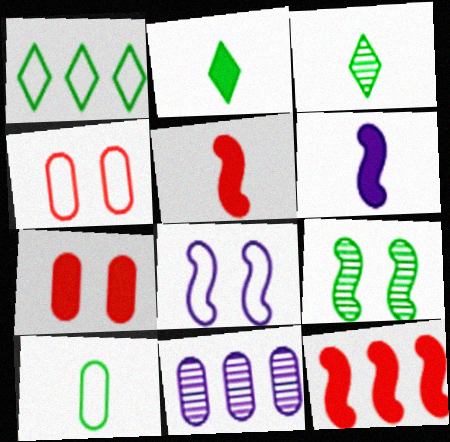[[1, 11, 12], 
[7, 10, 11]]